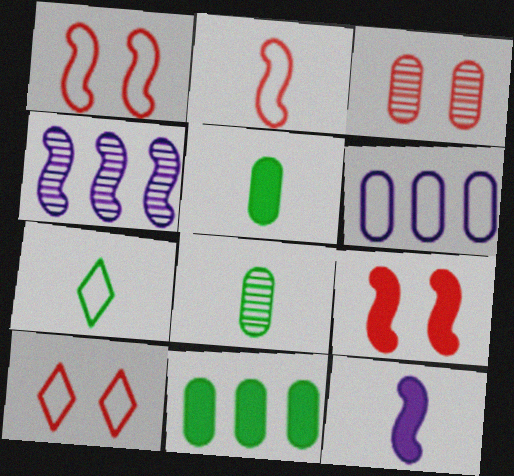[[1, 6, 7], 
[3, 5, 6], 
[3, 9, 10], 
[4, 5, 10]]